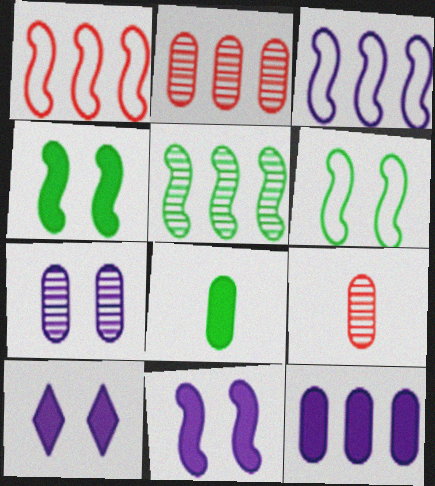[]